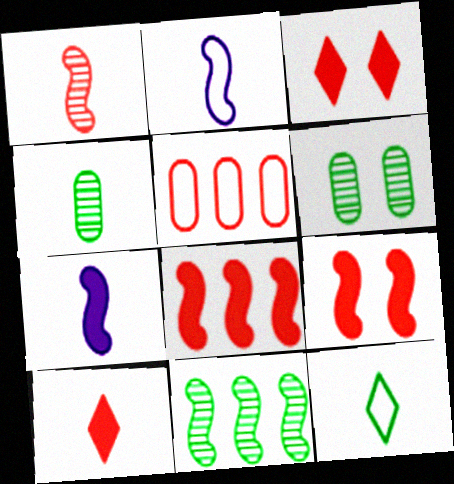[[1, 3, 5], 
[2, 4, 10], 
[2, 9, 11]]